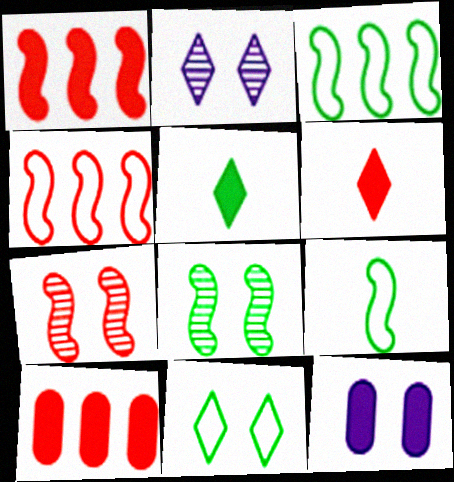[[1, 5, 12], 
[2, 9, 10], 
[7, 11, 12]]